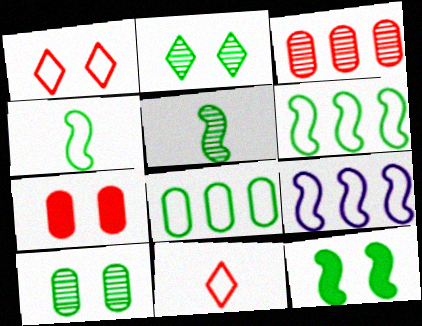[[5, 6, 12]]